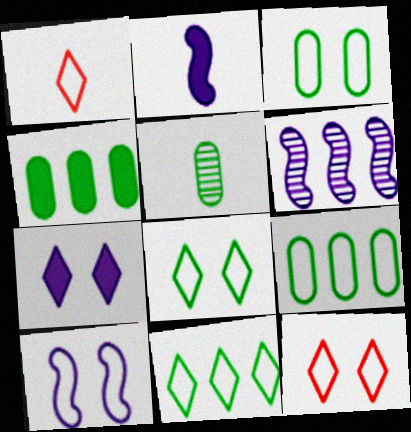[[1, 2, 5], 
[1, 9, 10], 
[2, 6, 10], 
[3, 4, 5], 
[3, 10, 12]]